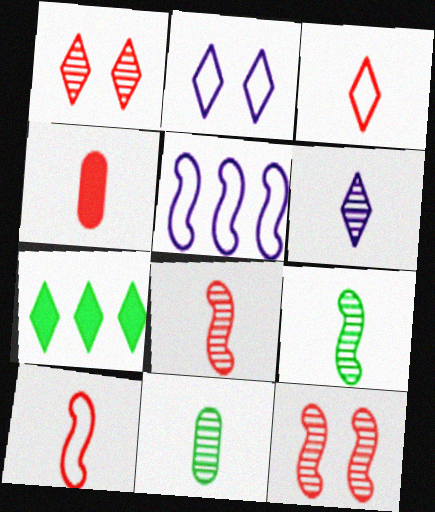[[3, 4, 8], 
[6, 8, 11]]